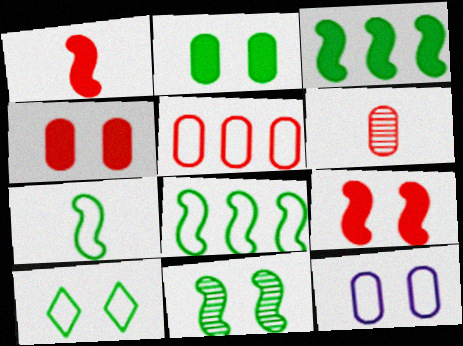[[2, 10, 11], 
[3, 7, 11], 
[4, 5, 6]]